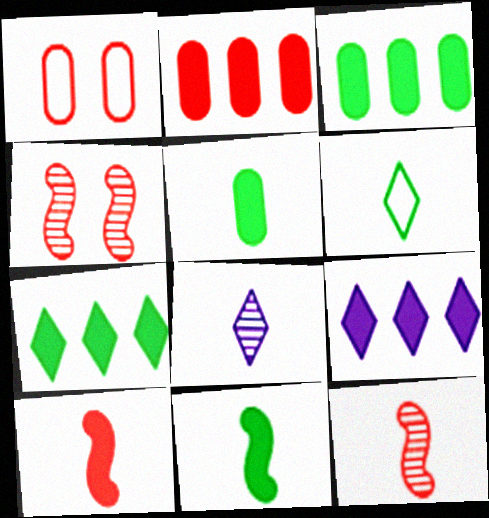[]